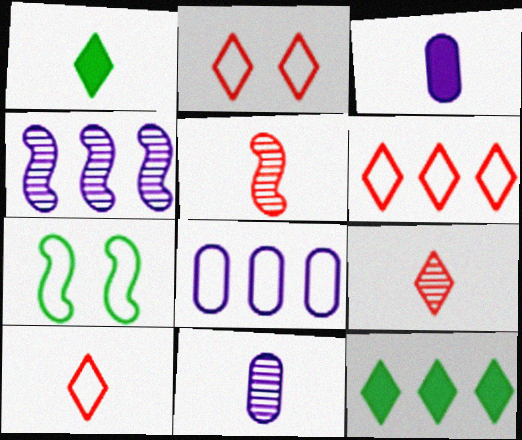[[2, 6, 10], 
[7, 8, 10]]